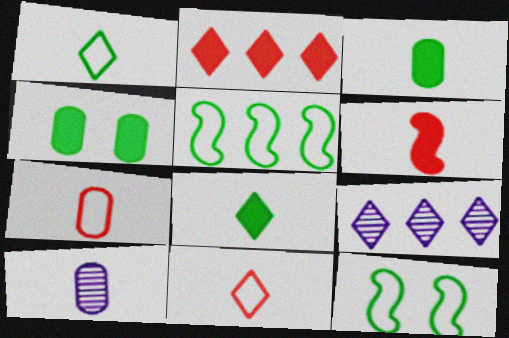[[1, 6, 10], 
[2, 10, 12], 
[3, 7, 10]]